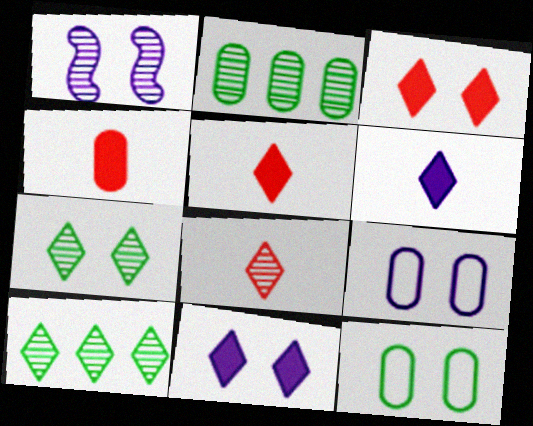[[1, 2, 8], 
[1, 3, 12], 
[1, 9, 11], 
[2, 4, 9]]